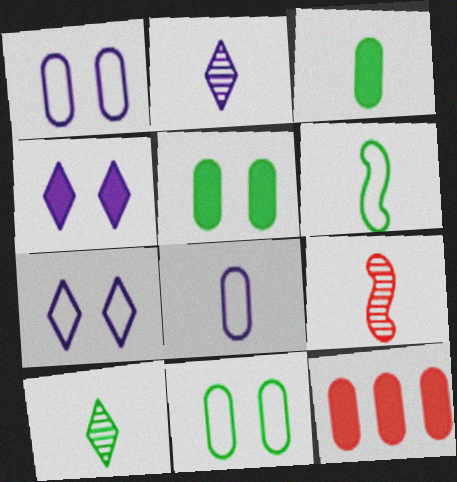[[3, 6, 10]]